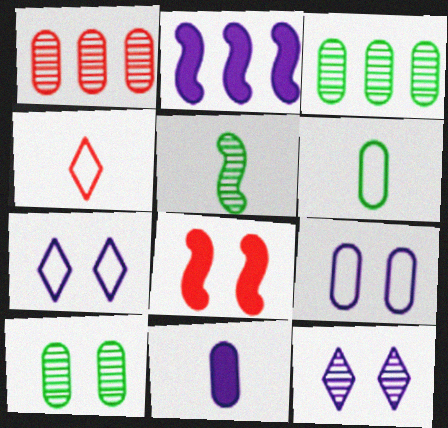[[1, 4, 8], 
[1, 5, 12], 
[2, 4, 10], 
[4, 5, 11], 
[7, 8, 10]]